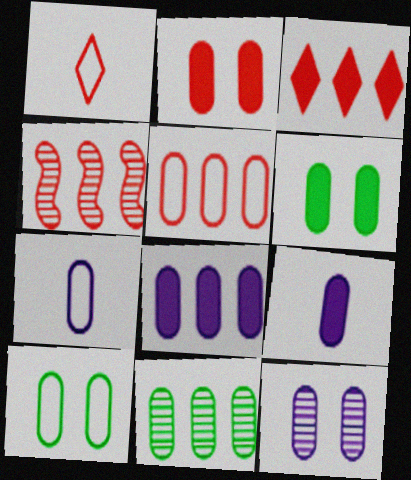[[1, 2, 4], 
[2, 7, 11], 
[2, 10, 12], 
[3, 4, 5], 
[5, 7, 10], 
[5, 8, 11], 
[7, 8, 12]]